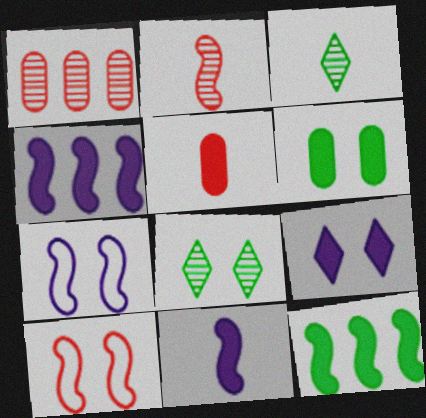[[2, 7, 12], 
[5, 9, 12]]